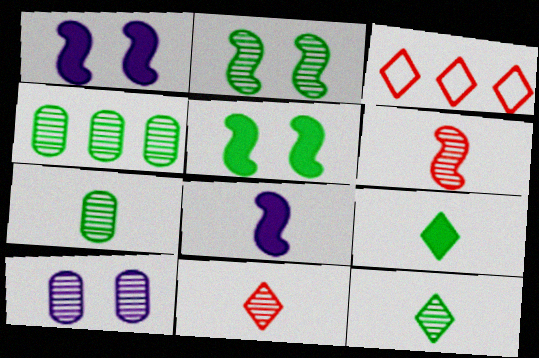[[1, 3, 7], 
[2, 4, 12]]